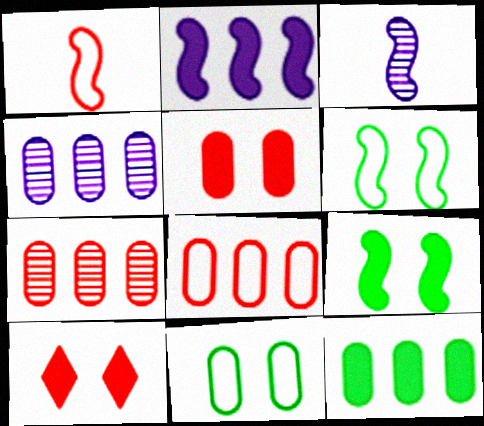[[1, 7, 10], 
[4, 8, 12]]